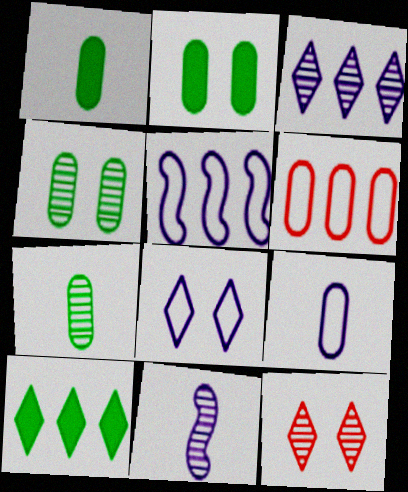[[1, 5, 12], 
[5, 8, 9]]